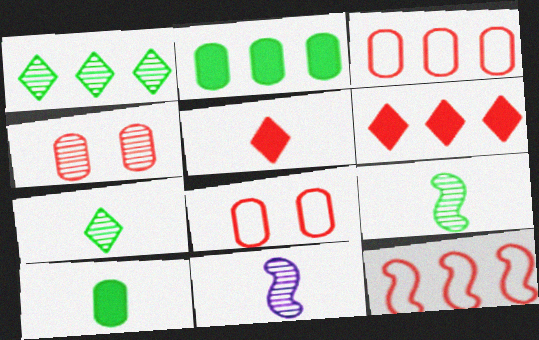[[1, 4, 11], 
[4, 5, 12]]